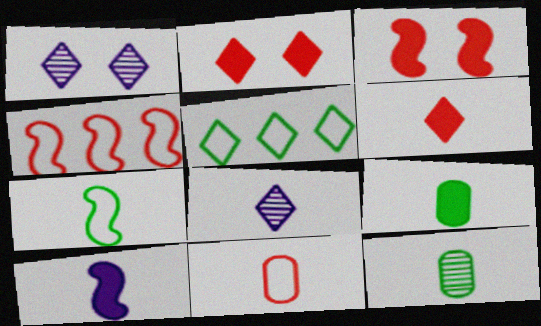[[1, 4, 9], 
[1, 5, 6], 
[2, 5, 8], 
[6, 9, 10]]